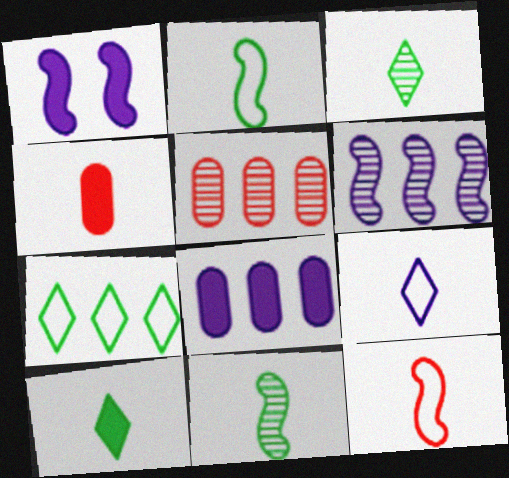[[4, 9, 11]]